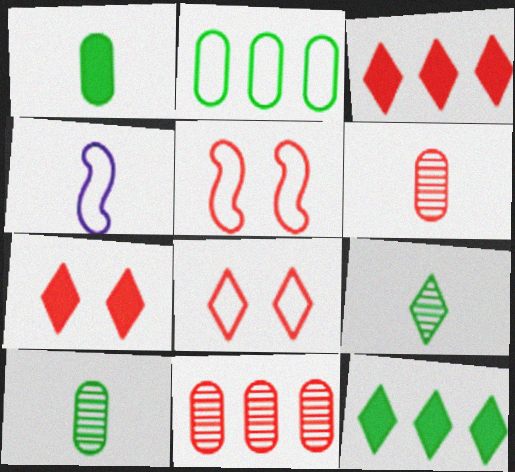[[2, 4, 8], 
[3, 5, 6]]